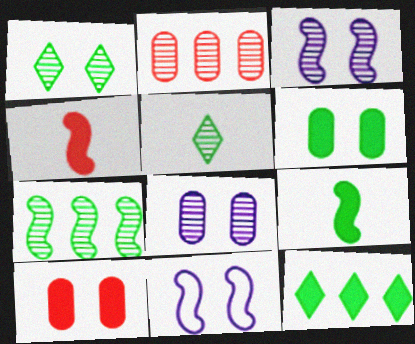[[1, 10, 11], 
[2, 3, 5], 
[4, 7, 11], 
[6, 9, 12]]